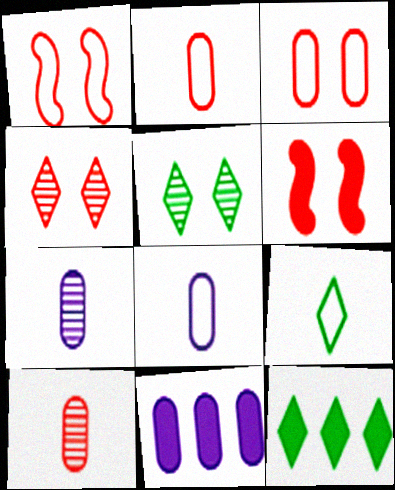[[1, 7, 12], 
[3, 4, 6], 
[5, 9, 12]]